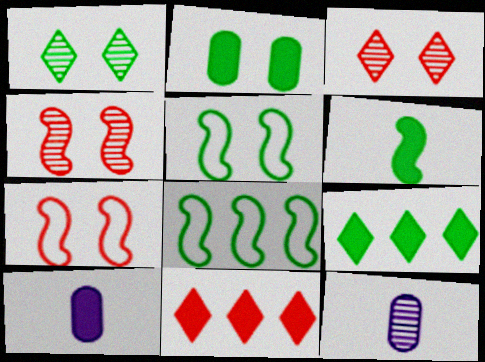[[1, 2, 5], 
[2, 6, 9], 
[3, 8, 10], 
[5, 11, 12], 
[7, 9, 12]]